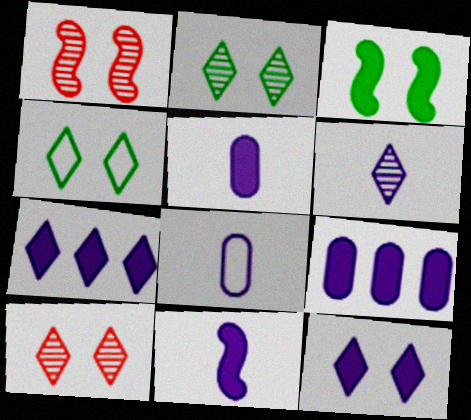[[4, 10, 12], 
[6, 8, 11], 
[9, 11, 12]]